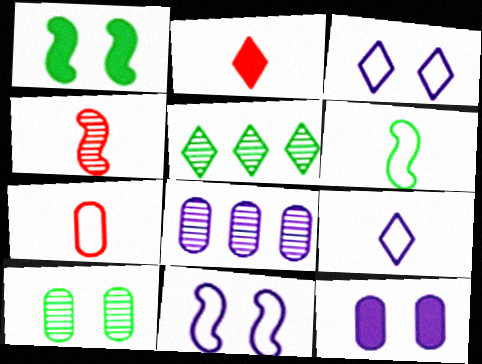[[2, 3, 5], 
[2, 4, 7], 
[6, 7, 9]]